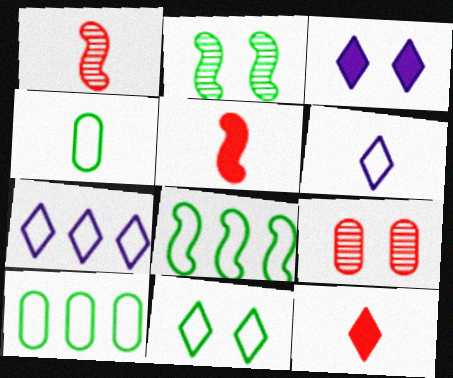[[1, 3, 10], 
[4, 8, 11]]